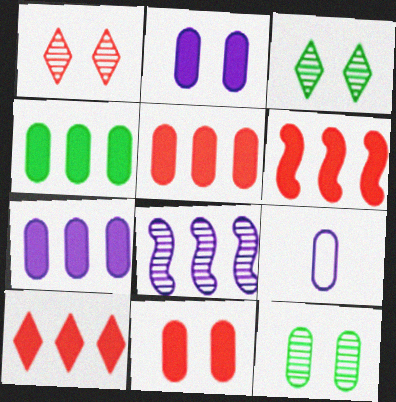[[3, 6, 9], 
[4, 5, 7], 
[5, 6, 10], 
[5, 9, 12]]